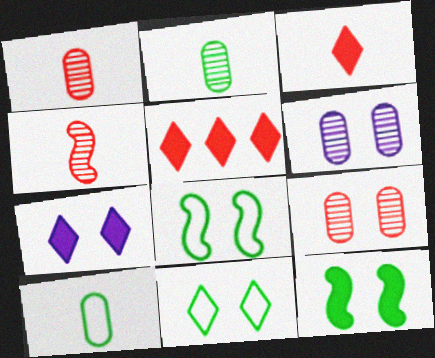[[7, 8, 9]]